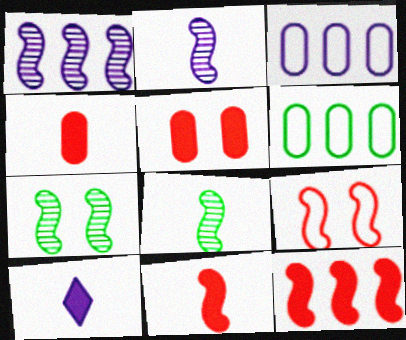[]